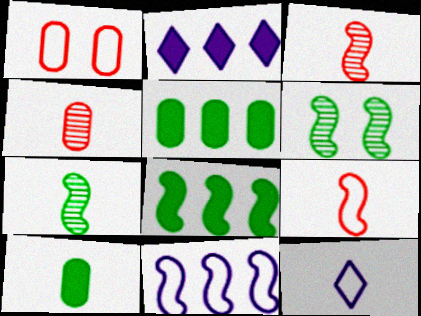[[1, 2, 7], 
[3, 10, 12]]